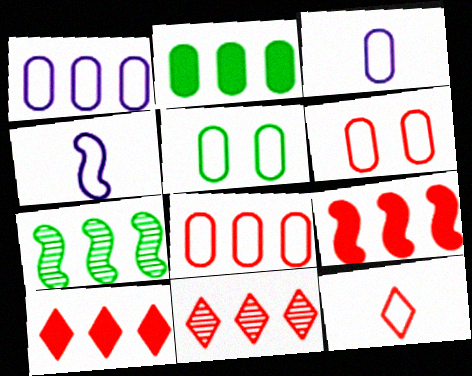[[1, 7, 10], 
[3, 5, 8], 
[8, 9, 11]]